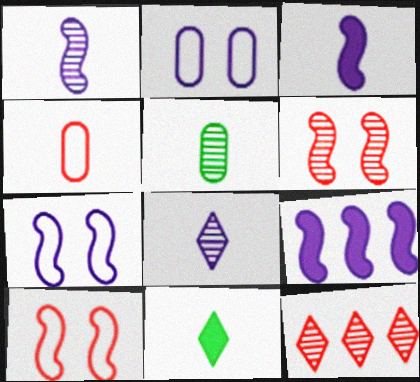[[1, 4, 11], 
[1, 7, 9], 
[2, 8, 9]]